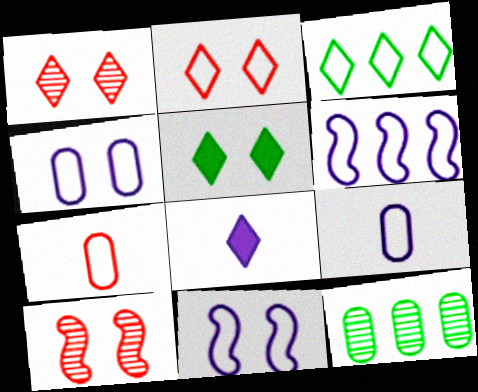[[1, 3, 8], 
[3, 7, 11], 
[4, 5, 10]]